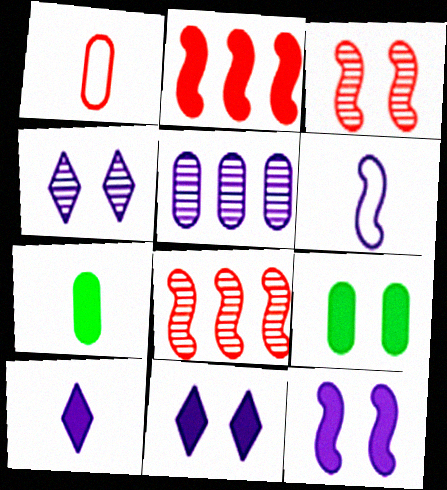[[1, 5, 9], 
[2, 7, 11], 
[2, 9, 10], 
[5, 6, 11]]